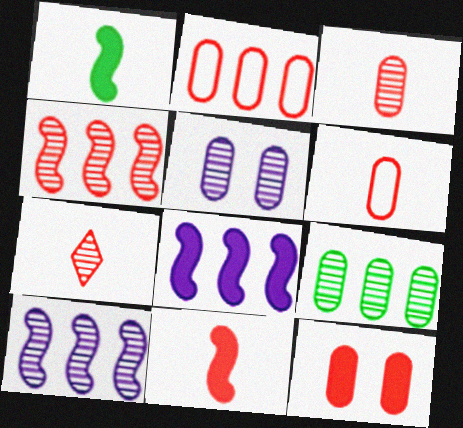[[2, 3, 12], 
[3, 5, 9], 
[6, 7, 11]]